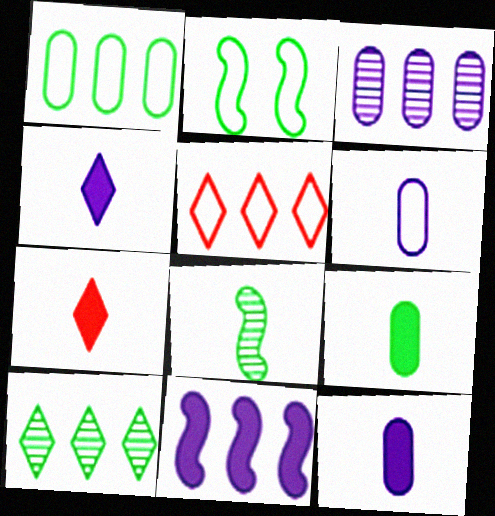[[2, 3, 7], 
[2, 5, 6], 
[2, 9, 10], 
[6, 7, 8]]